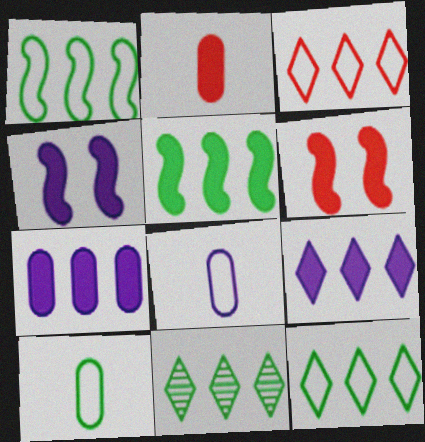[[3, 9, 11], 
[6, 8, 11]]